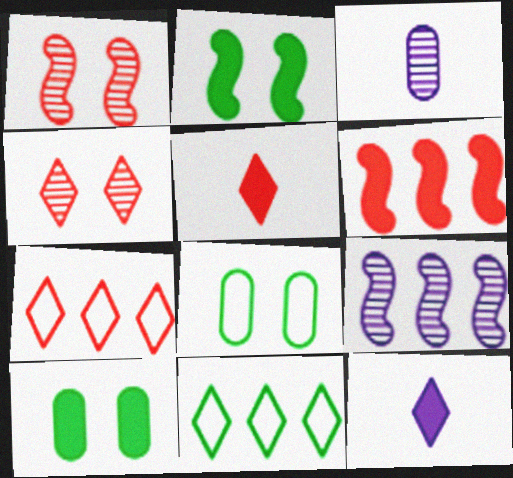[[2, 3, 7], 
[4, 5, 7], 
[4, 11, 12], 
[5, 8, 9], 
[6, 10, 12]]